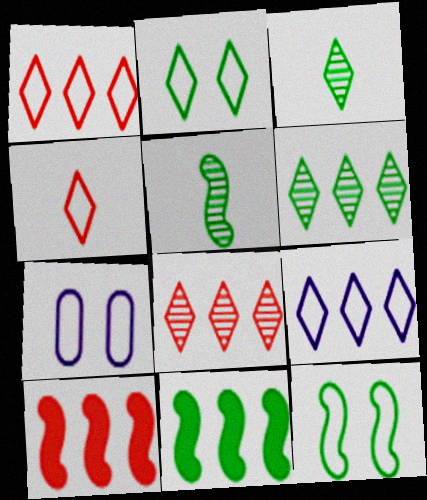[[2, 4, 9], 
[3, 7, 10], 
[5, 11, 12]]